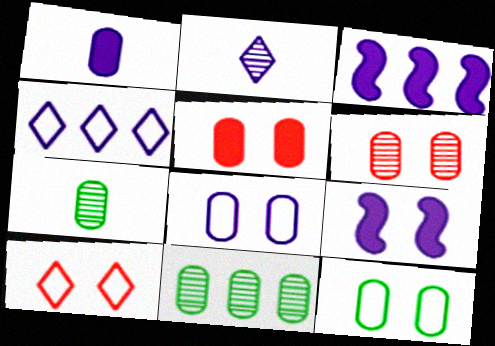[[2, 3, 8], 
[3, 7, 10]]